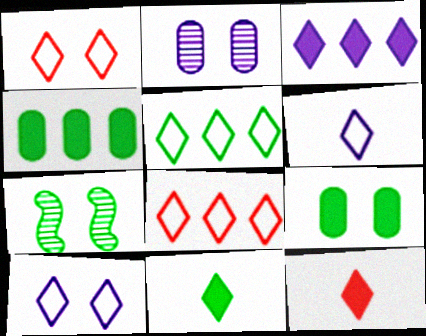[[1, 5, 6]]